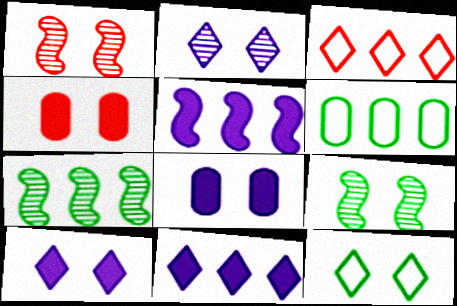[[1, 8, 12]]